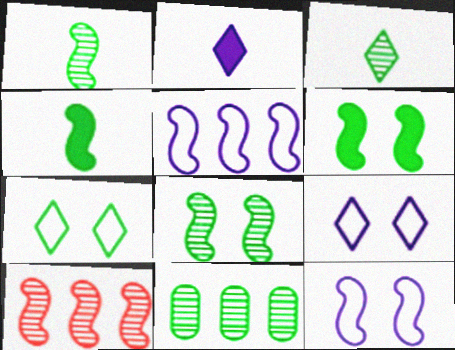[[3, 8, 11], 
[4, 7, 11], 
[4, 10, 12]]